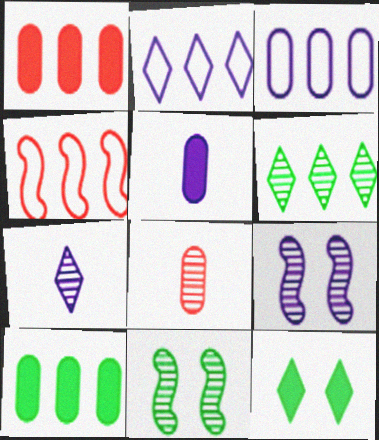[[2, 5, 9], 
[6, 8, 9]]